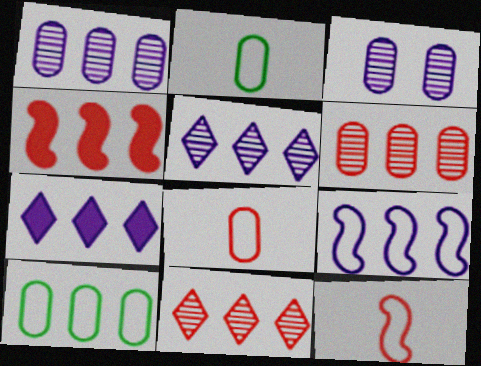[[1, 7, 9], 
[4, 5, 10]]